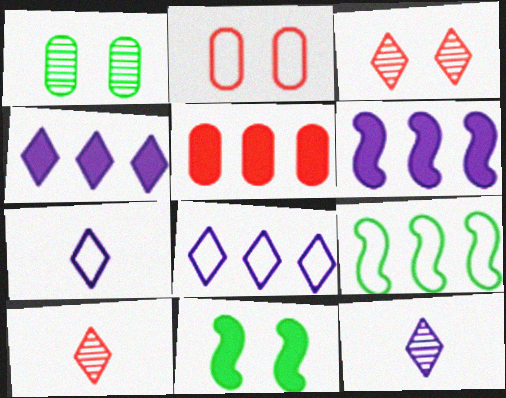[[2, 7, 9]]